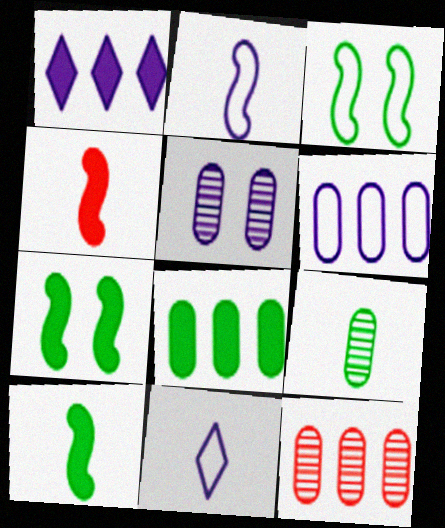[[1, 2, 5], 
[4, 9, 11], 
[5, 9, 12], 
[6, 8, 12], 
[7, 11, 12]]